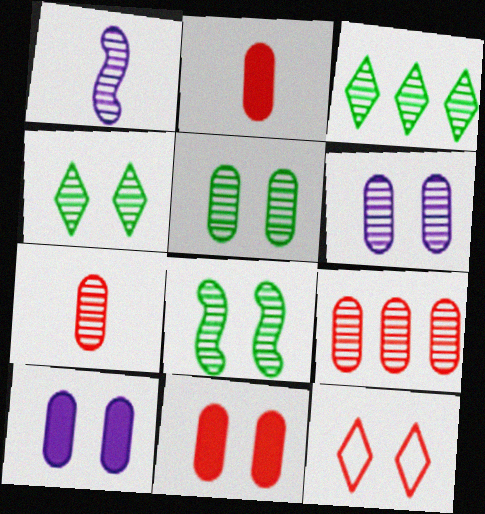[[1, 4, 9], 
[4, 5, 8], 
[8, 10, 12]]